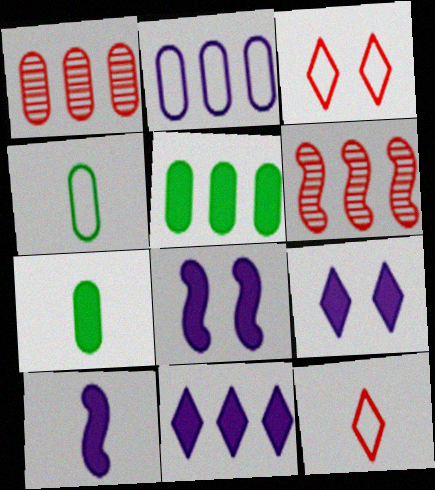[[1, 2, 5], 
[4, 6, 9]]